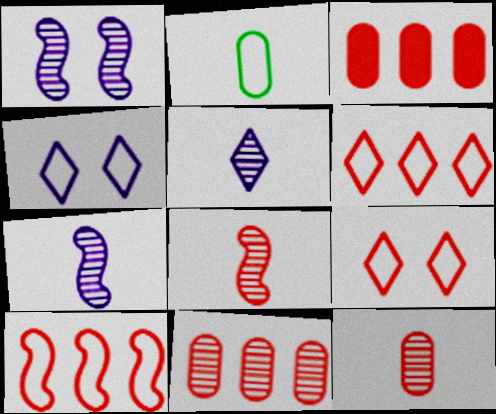[[2, 4, 10], 
[3, 8, 9]]